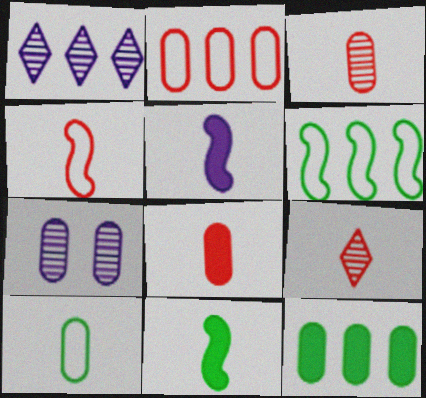[[4, 8, 9], 
[5, 9, 10]]